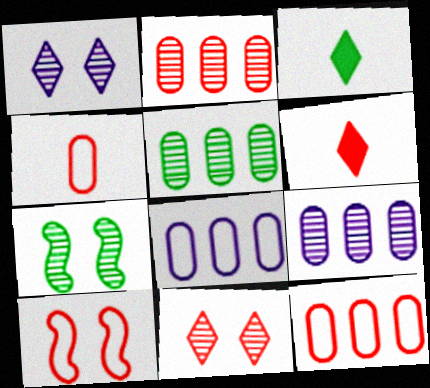[[2, 5, 9], 
[2, 6, 10], 
[3, 9, 10], 
[6, 7, 8]]